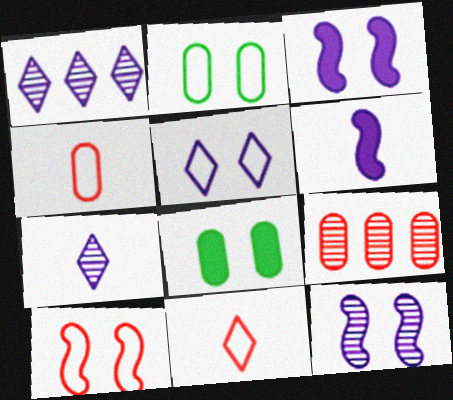[[2, 5, 10]]